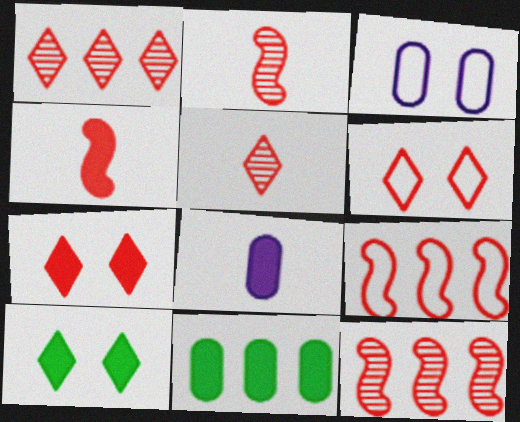[]